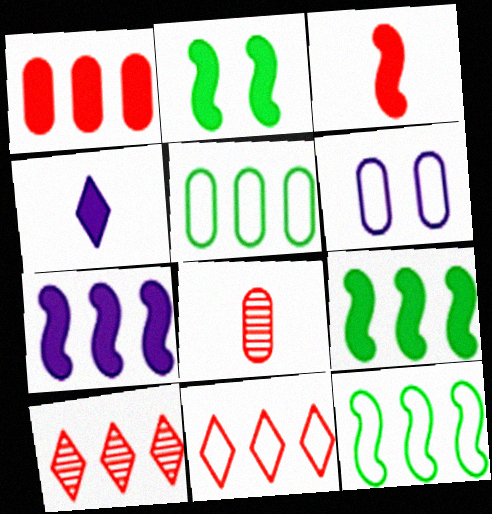[[1, 2, 4], 
[2, 3, 7], 
[5, 7, 10]]